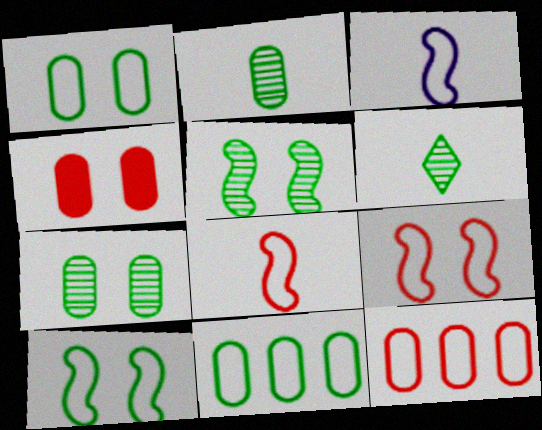[]